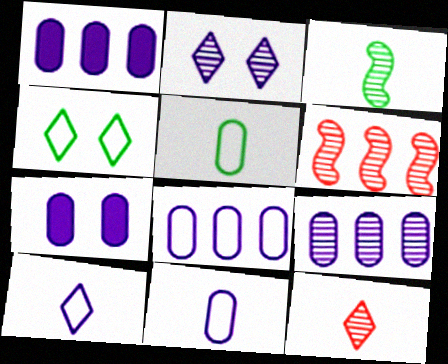[[1, 8, 9], 
[7, 9, 11]]